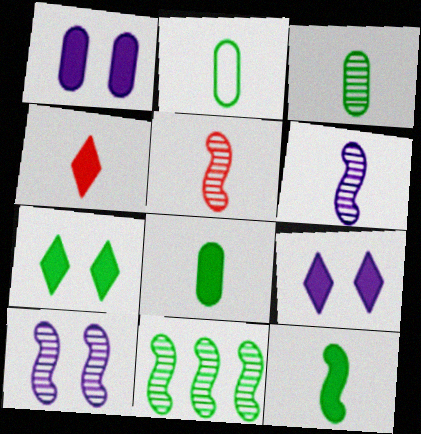[[2, 3, 8], 
[2, 4, 6], 
[2, 7, 11], 
[5, 10, 11]]